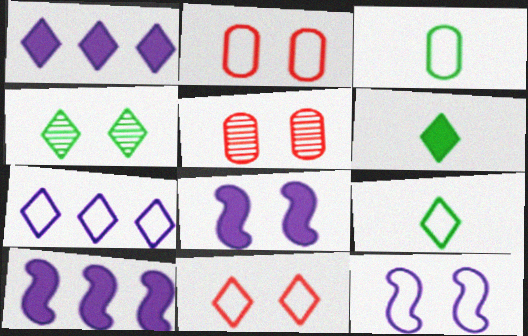[[2, 4, 8], 
[5, 9, 10], 
[7, 9, 11]]